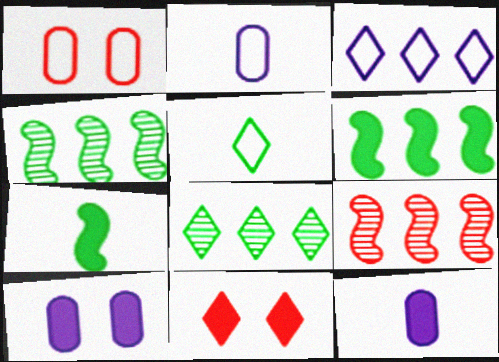[[2, 4, 11], 
[5, 9, 10], 
[6, 11, 12]]